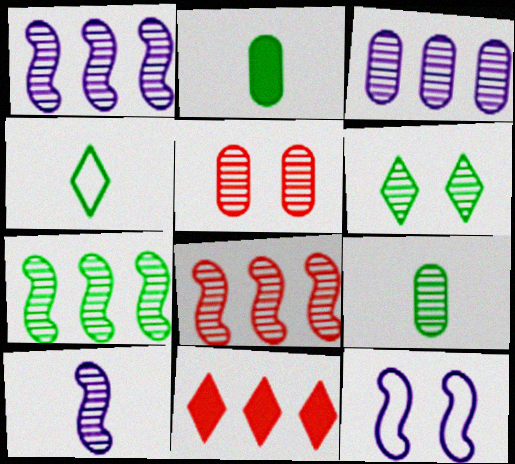[[1, 7, 8], 
[3, 5, 9], 
[6, 7, 9], 
[9, 11, 12]]